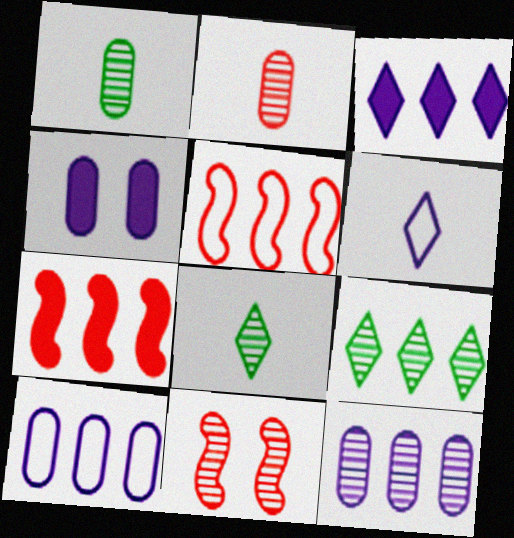[[4, 5, 8], 
[7, 9, 10], 
[8, 11, 12]]